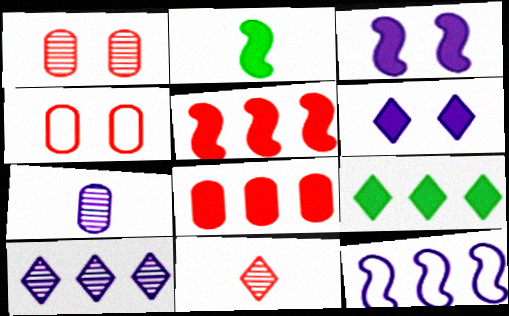[[2, 3, 5], 
[2, 4, 10], 
[2, 6, 8], 
[4, 5, 11], 
[6, 7, 12]]